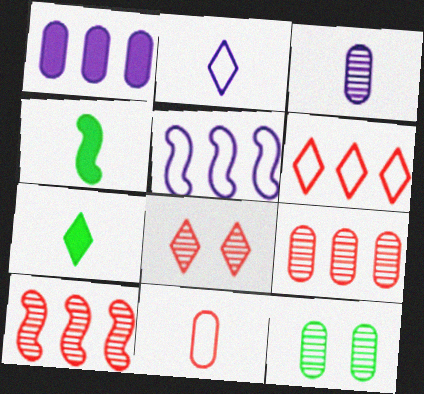[[1, 11, 12], 
[3, 9, 12]]